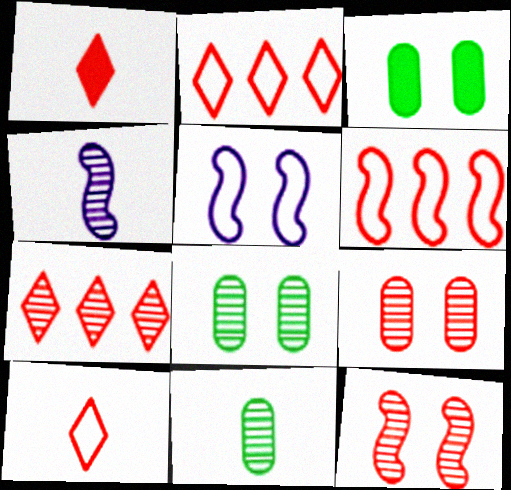[[1, 6, 9], 
[2, 3, 4], 
[4, 7, 8]]